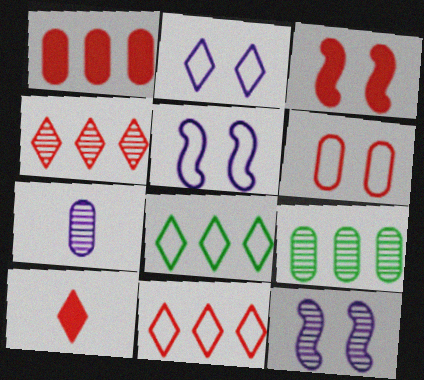[[1, 3, 10], 
[3, 7, 8], 
[5, 9, 10]]